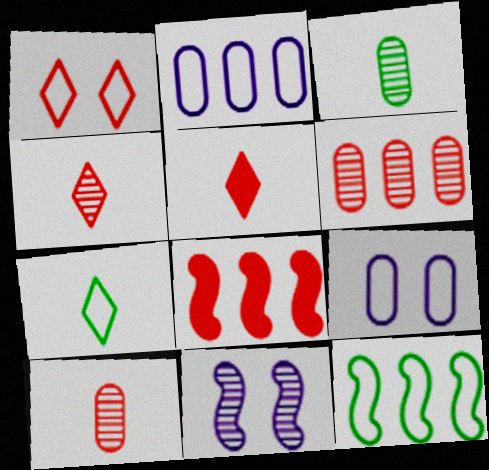[[1, 8, 10]]